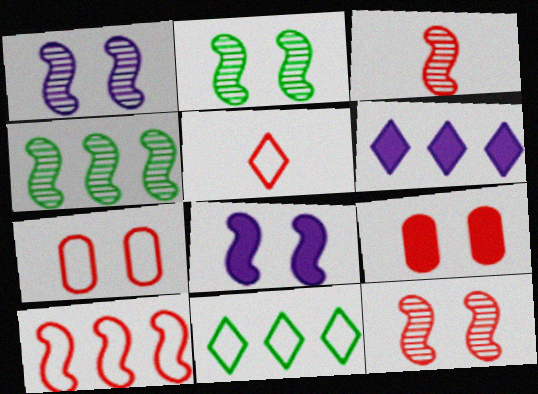[[1, 2, 12], 
[1, 3, 4], 
[5, 7, 10]]